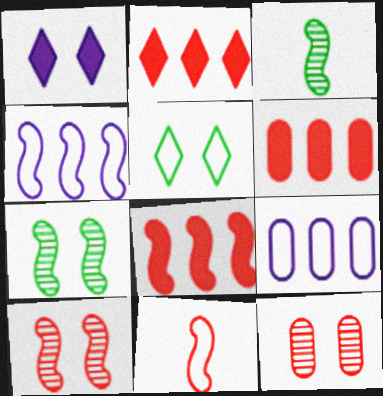[[2, 6, 8], 
[2, 11, 12], 
[5, 9, 11], 
[8, 10, 11]]